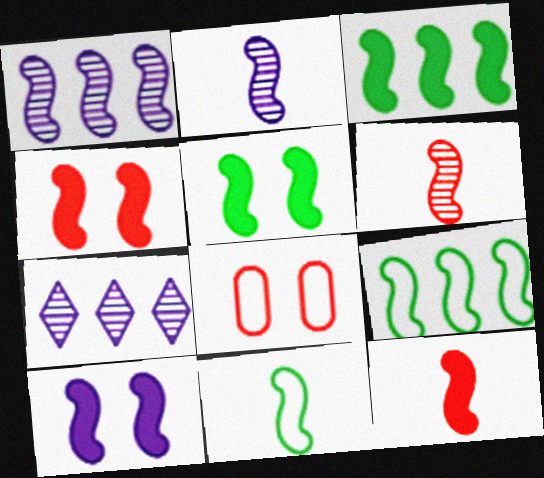[[1, 4, 11], 
[2, 4, 9], 
[2, 11, 12], 
[3, 10, 12], 
[4, 5, 10], 
[6, 9, 10]]